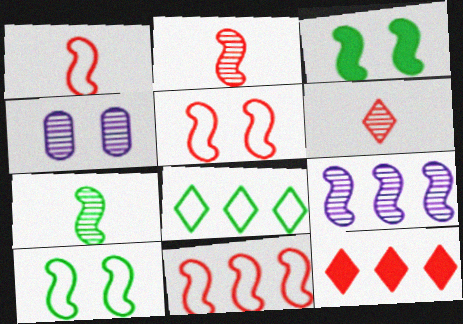[[1, 3, 9], 
[1, 5, 11]]